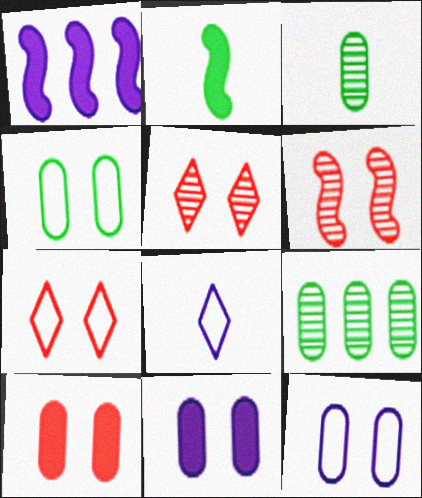[[1, 3, 7], 
[6, 7, 10]]